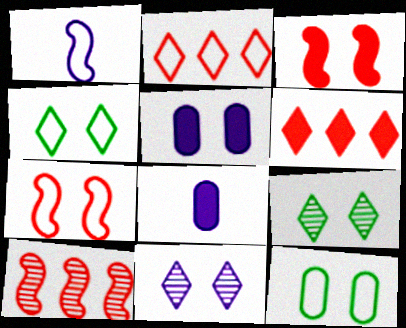[[1, 2, 12], 
[3, 11, 12], 
[4, 8, 10], 
[5, 7, 9]]